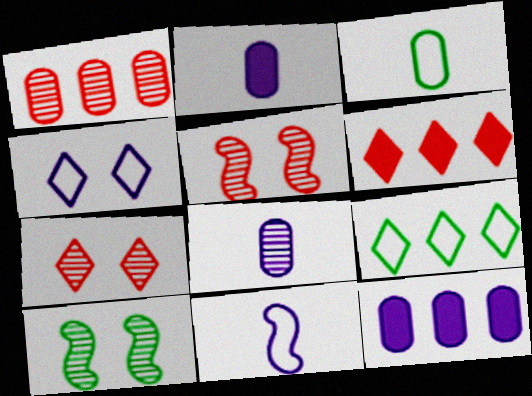[[2, 5, 9]]